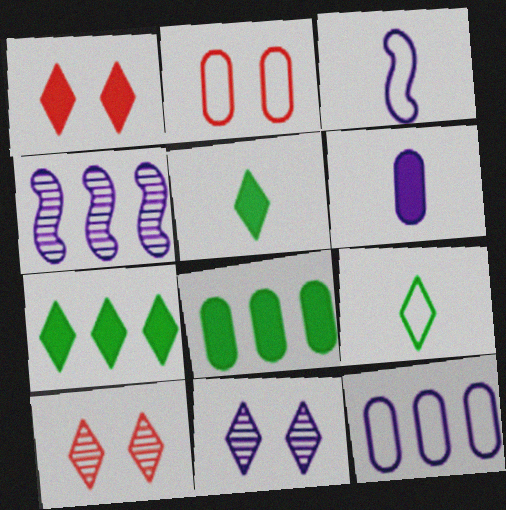[[2, 4, 5], 
[3, 8, 10]]